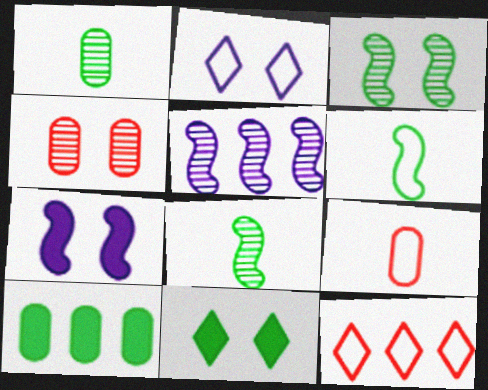[[1, 7, 12], 
[5, 9, 11], 
[5, 10, 12]]